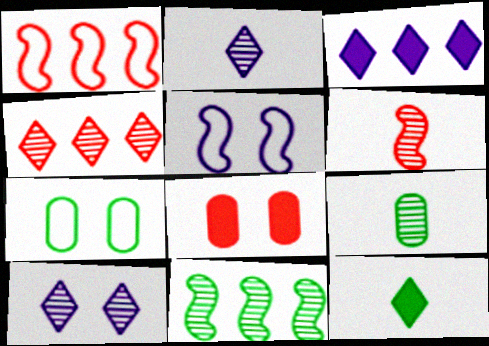[[2, 6, 9], 
[3, 6, 7], 
[7, 11, 12]]